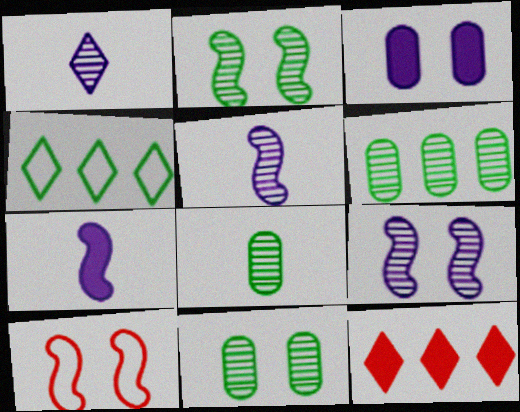[[6, 8, 11]]